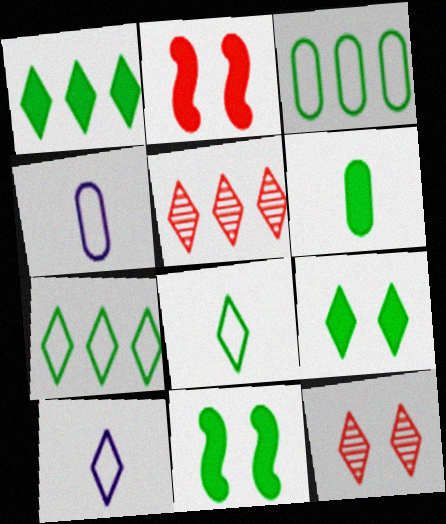[[1, 6, 11], 
[1, 10, 12], 
[4, 5, 11], 
[5, 9, 10]]